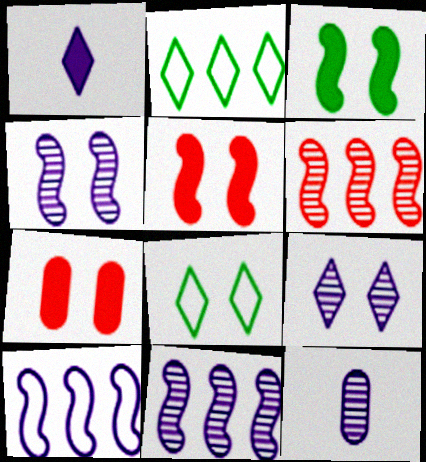[[2, 5, 12], 
[4, 7, 8], 
[9, 11, 12]]